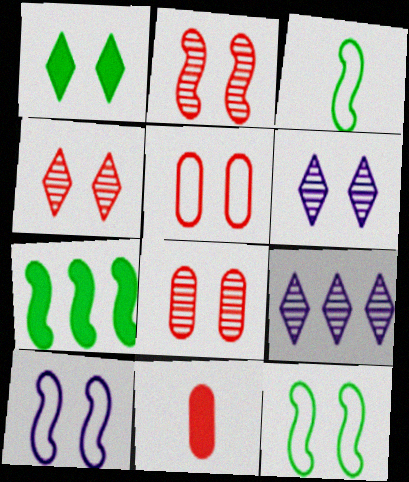[[1, 8, 10], 
[2, 4, 8], 
[9, 11, 12]]